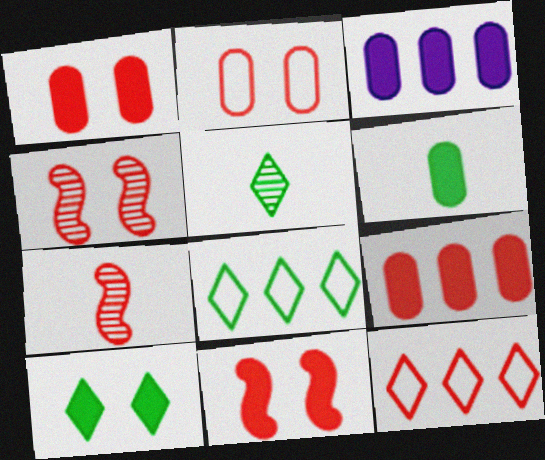[[1, 3, 6], 
[1, 7, 12], 
[5, 8, 10]]